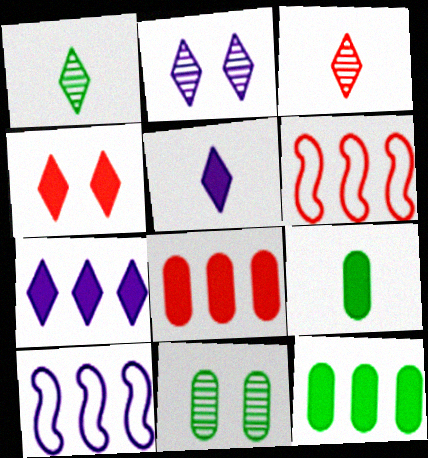[[2, 6, 9], 
[5, 6, 11]]